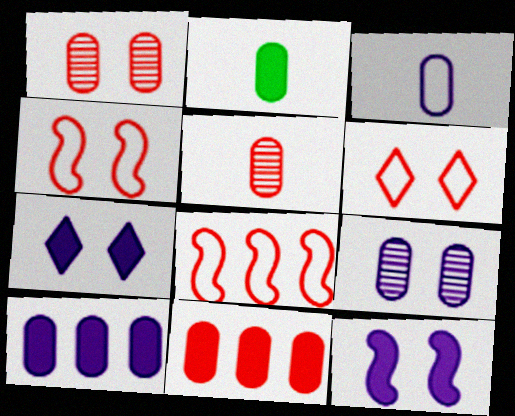[[2, 3, 5], 
[3, 9, 10]]